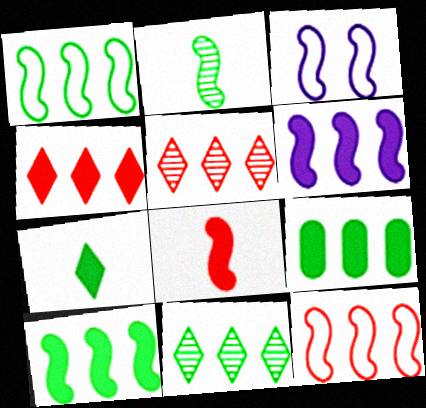[[1, 9, 11], 
[4, 6, 9]]